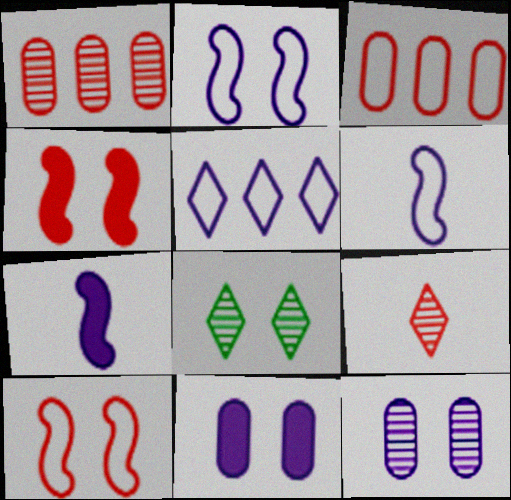[[3, 4, 9], 
[3, 7, 8], 
[5, 7, 12], 
[8, 10, 11]]